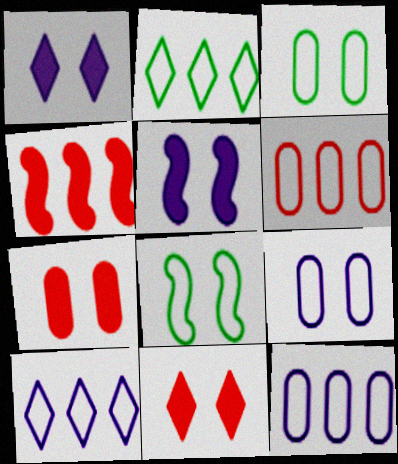[]